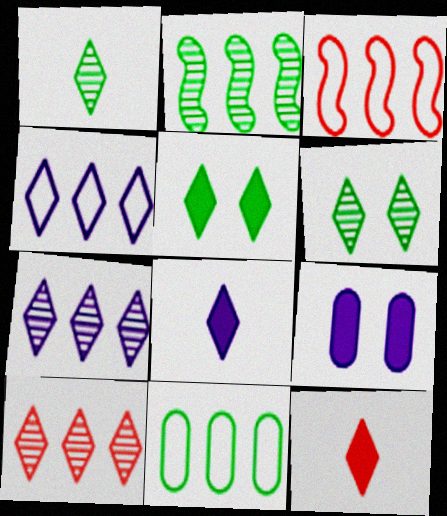[[1, 3, 9], 
[3, 4, 11], 
[4, 6, 12]]